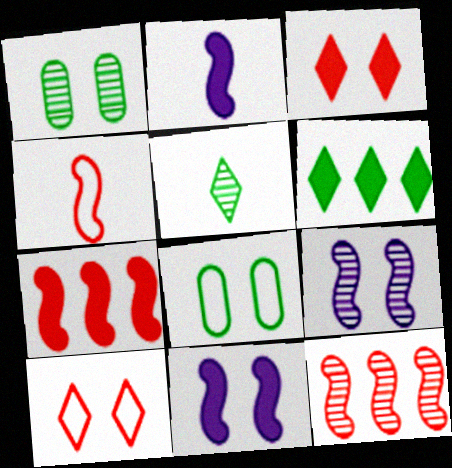[[1, 10, 11], 
[3, 8, 9]]